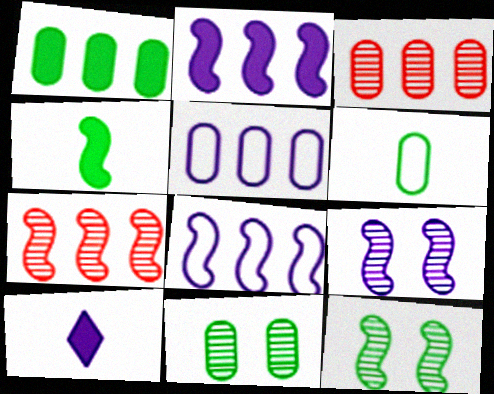[[1, 3, 5], 
[1, 6, 11], 
[5, 9, 10]]